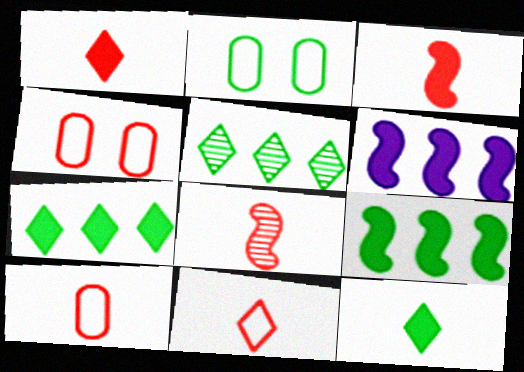[[1, 8, 10]]